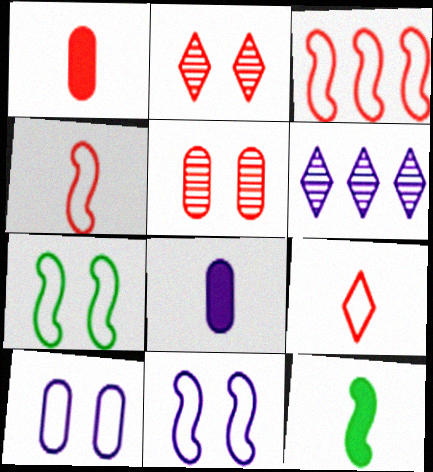[[1, 2, 3], 
[1, 6, 7], 
[6, 8, 11]]